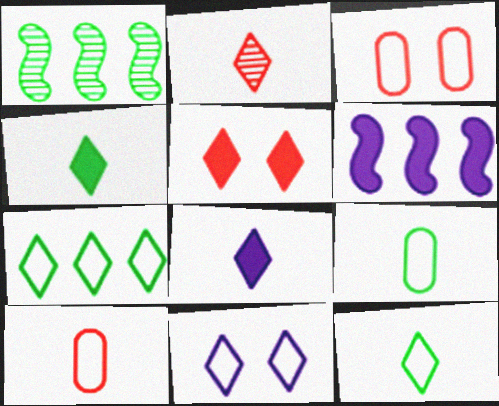[[1, 3, 8], 
[2, 8, 12]]